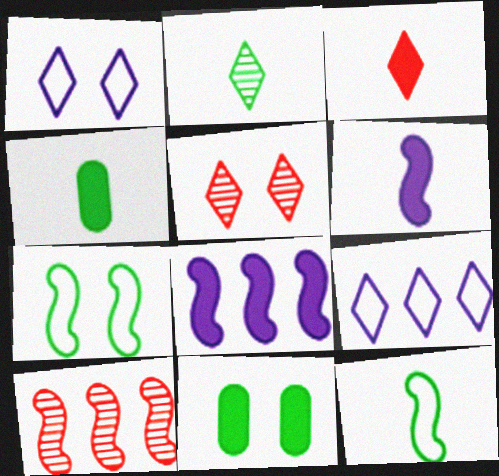[[1, 4, 10], 
[2, 4, 12], 
[3, 4, 6], 
[3, 8, 11], 
[6, 7, 10]]